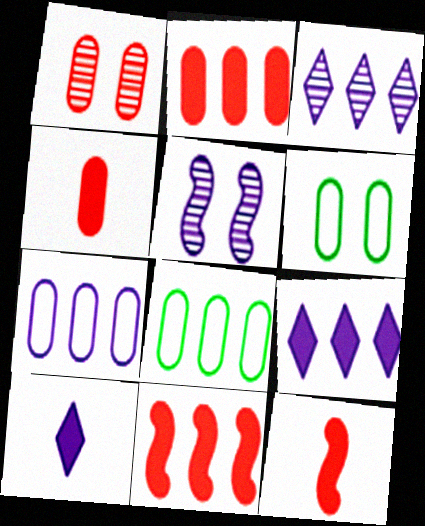[[3, 6, 12], 
[3, 8, 11], 
[5, 7, 10]]